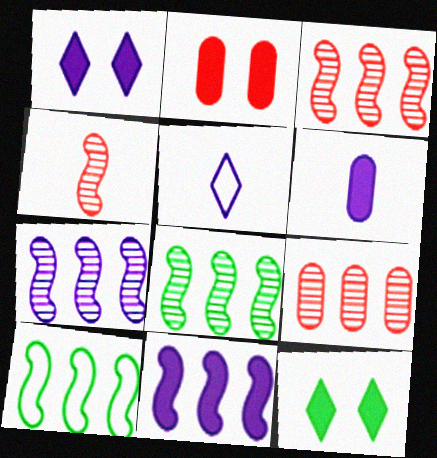[[1, 6, 11], 
[2, 5, 8], 
[3, 7, 8], 
[3, 10, 11]]